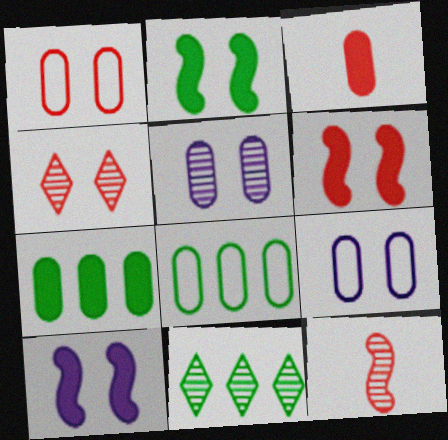[[1, 4, 6], 
[2, 4, 9], 
[2, 6, 10], 
[3, 5, 8], 
[5, 11, 12]]